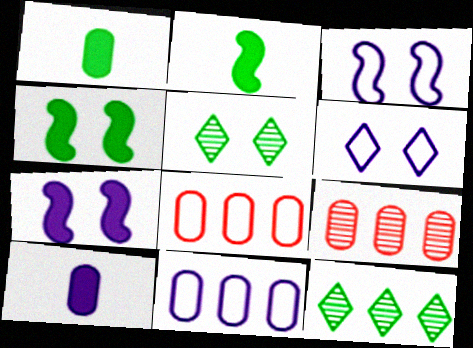[[2, 6, 9]]